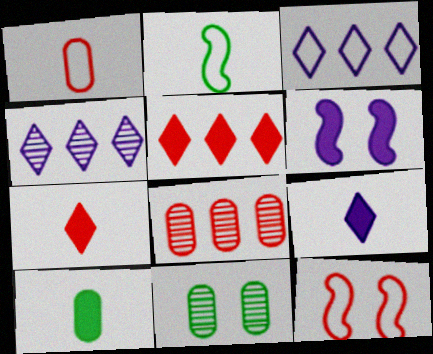[[4, 10, 12], 
[5, 6, 10], 
[7, 8, 12]]